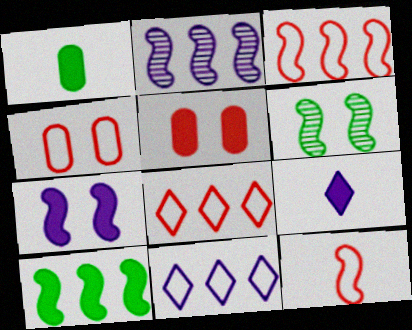[[2, 3, 10], 
[4, 8, 12], 
[5, 9, 10]]